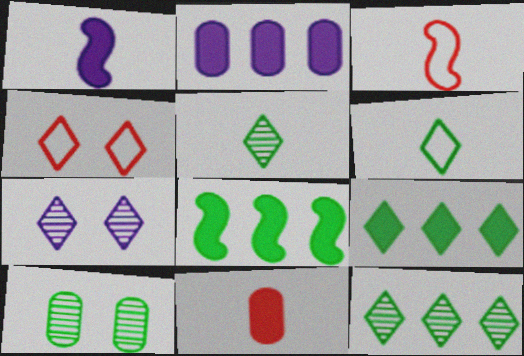[[6, 8, 10]]